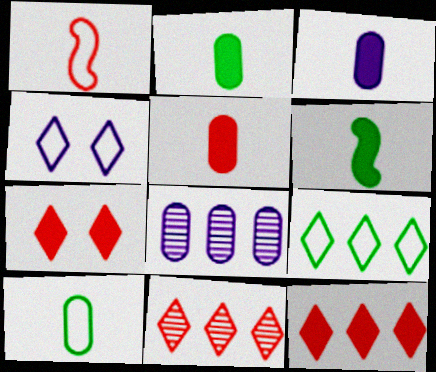[[2, 3, 5]]